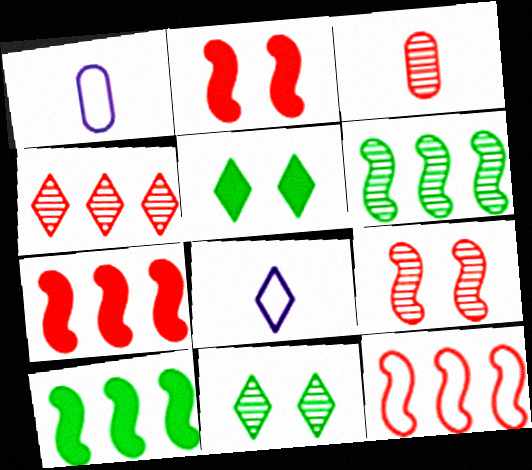[[1, 7, 11], 
[3, 4, 9], 
[4, 5, 8]]